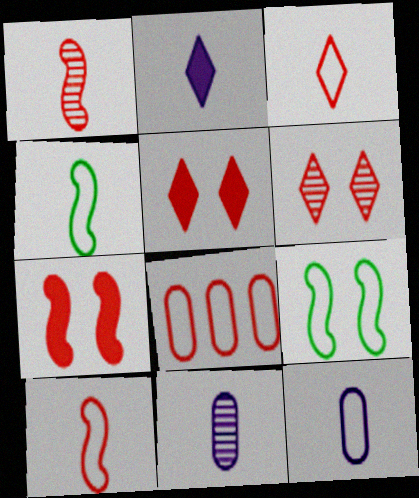[[1, 5, 8], 
[3, 4, 12]]